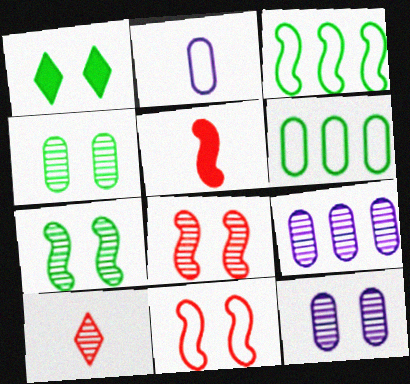[[1, 11, 12], 
[7, 9, 10]]